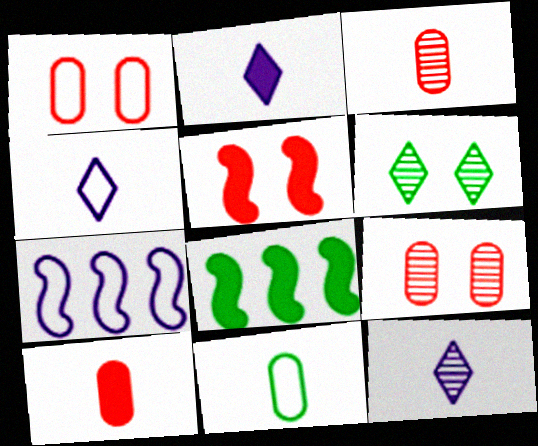[[1, 8, 12], 
[2, 4, 12], 
[4, 8, 9], 
[6, 7, 10], 
[6, 8, 11]]